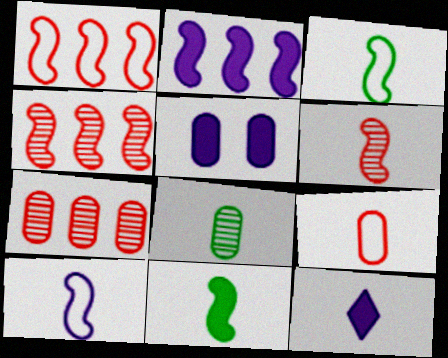[[2, 5, 12], 
[6, 10, 11]]